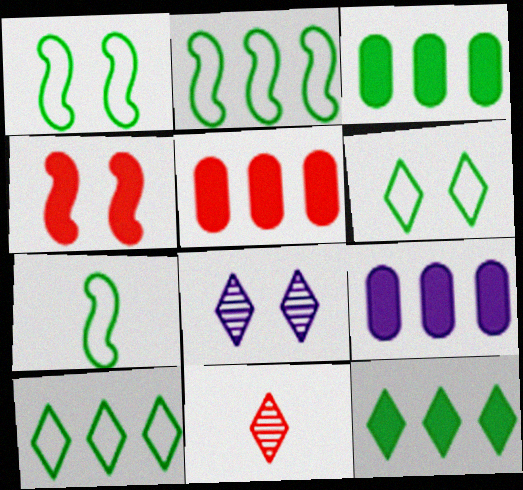[[1, 2, 7], 
[1, 9, 11], 
[3, 5, 9], 
[5, 7, 8]]